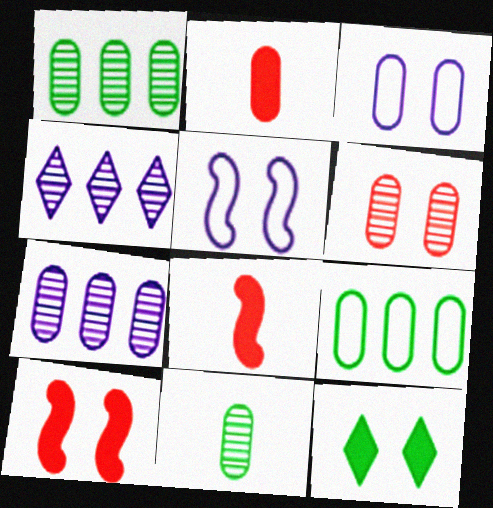[[1, 2, 3], 
[5, 6, 12], 
[6, 7, 11]]